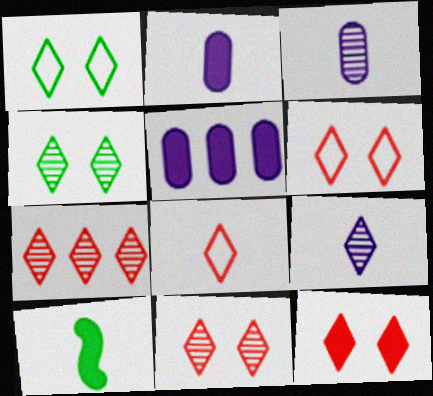[[3, 8, 10], 
[4, 7, 9], 
[5, 10, 12], 
[6, 11, 12], 
[7, 8, 12]]